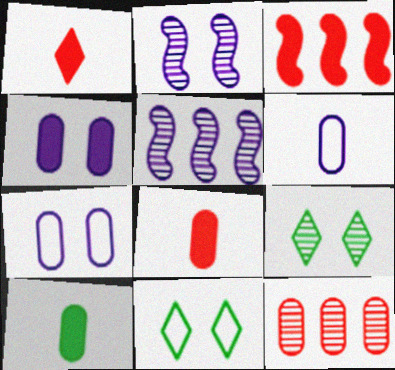[[3, 6, 9], 
[5, 8, 11], 
[7, 10, 12]]